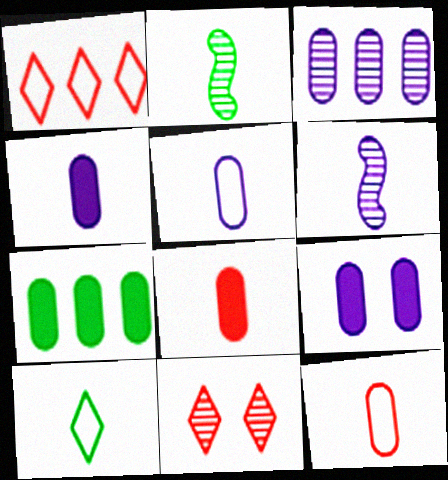[[1, 2, 9], 
[2, 3, 11], 
[3, 5, 9], 
[6, 8, 10], 
[7, 8, 9]]